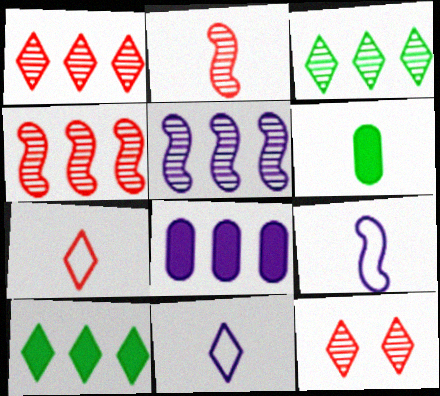[[2, 6, 11], 
[10, 11, 12]]